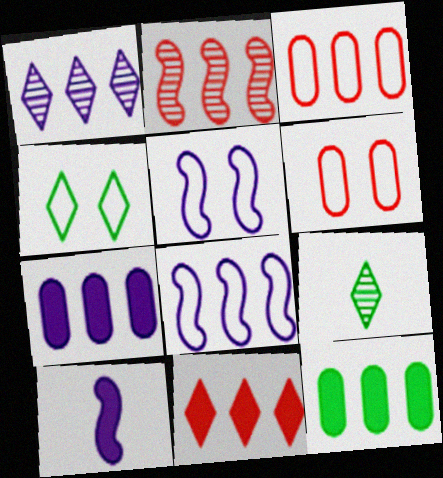[[1, 7, 8], 
[2, 3, 11], 
[4, 5, 6]]